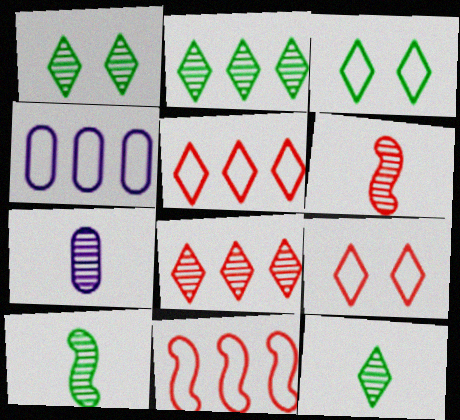[[1, 2, 12], 
[6, 7, 12]]